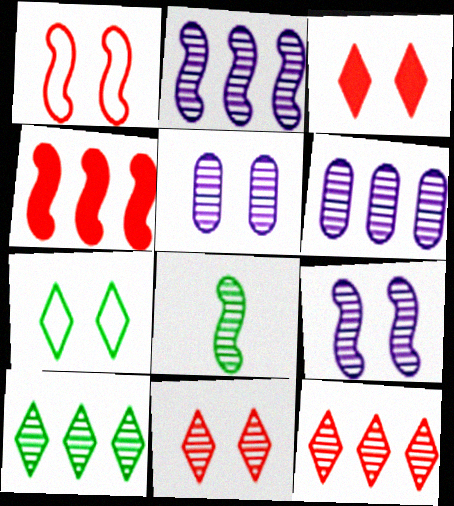[[5, 8, 12], 
[6, 8, 11]]